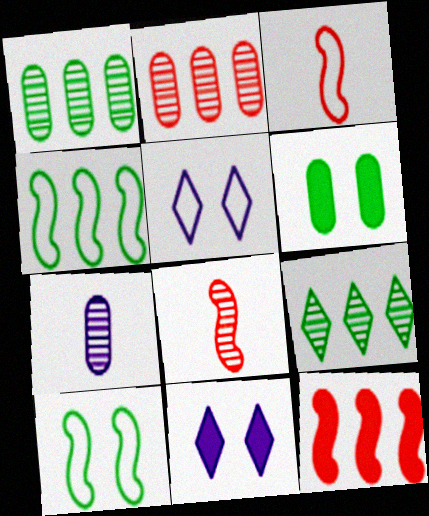[[1, 3, 11]]